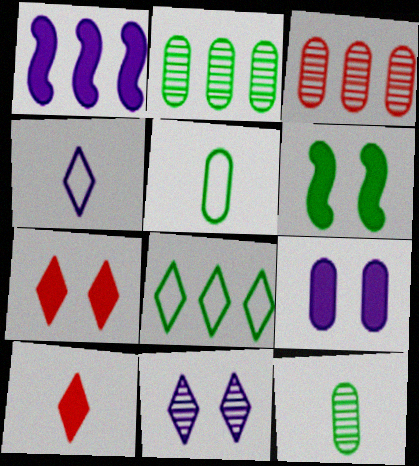[[1, 3, 8], 
[3, 4, 6], 
[3, 5, 9], 
[6, 7, 9], 
[6, 8, 12], 
[8, 10, 11]]